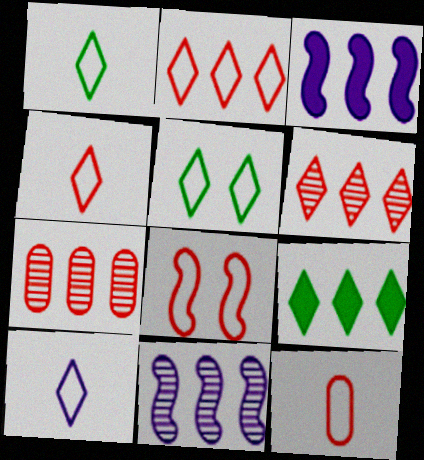[[1, 4, 10], 
[2, 5, 10], 
[2, 8, 12]]